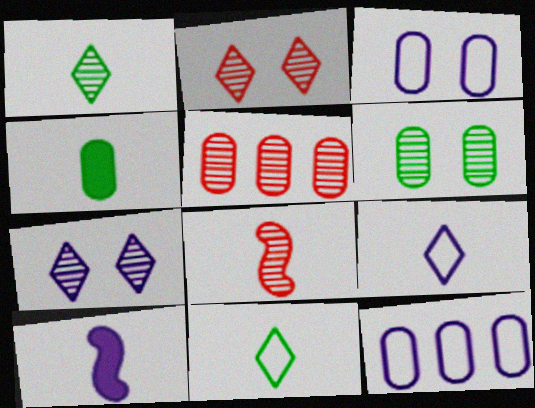[[2, 5, 8], 
[3, 4, 5], 
[4, 8, 9], 
[7, 10, 12]]